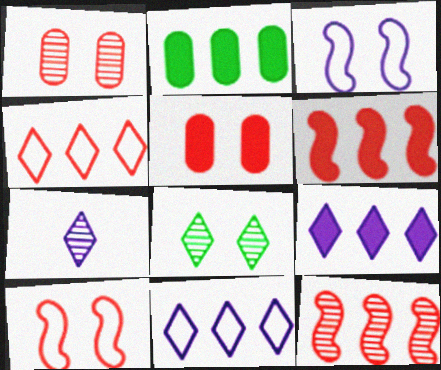[[2, 6, 9], 
[2, 7, 10], 
[2, 11, 12], 
[3, 5, 8]]